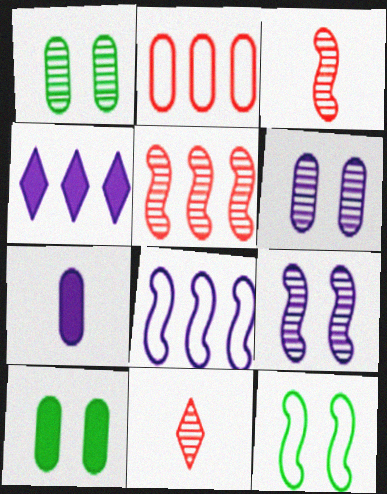[[1, 2, 7], 
[8, 10, 11]]